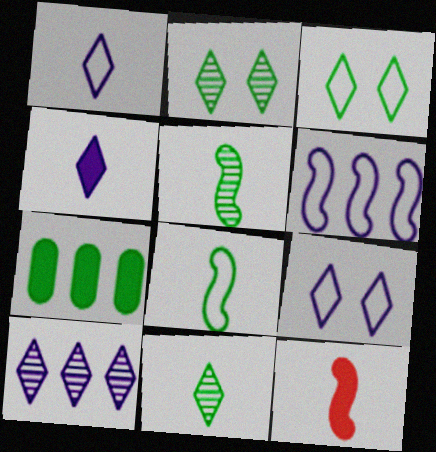[[2, 7, 8], 
[3, 5, 7], 
[4, 9, 10]]